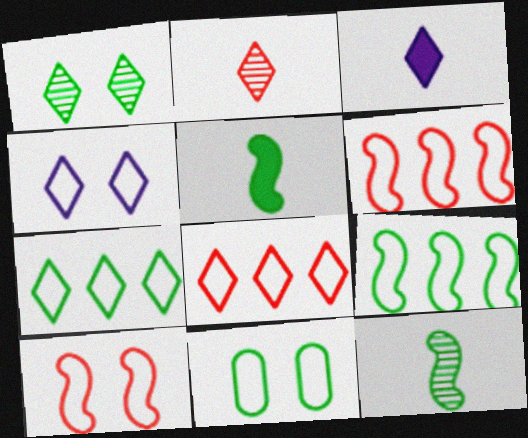[[1, 3, 8], 
[4, 10, 11]]